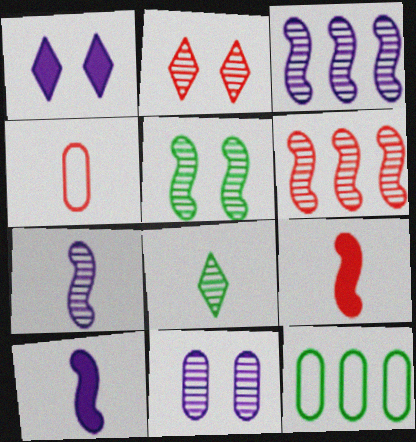[[2, 5, 11], 
[2, 10, 12], 
[4, 8, 10], 
[5, 6, 7], 
[6, 8, 11]]